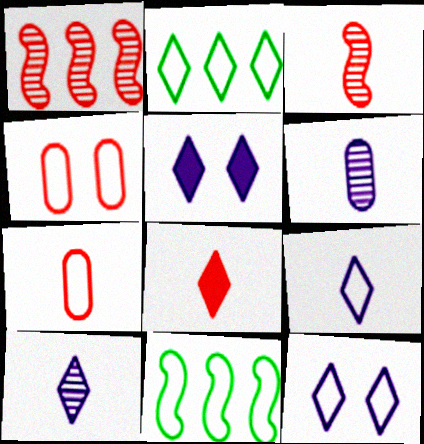[[1, 4, 8], 
[3, 7, 8], 
[4, 9, 11], 
[7, 11, 12]]